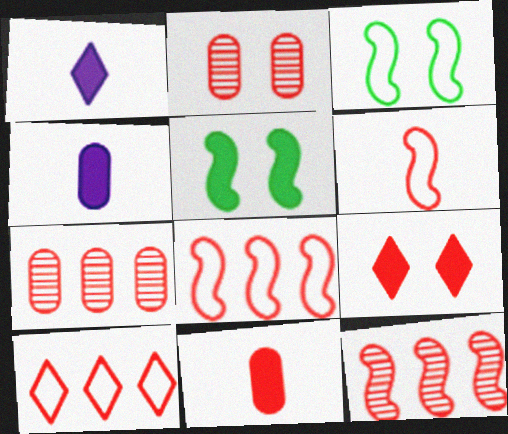[[1, 3, 7], 
[6, 7, 9]]